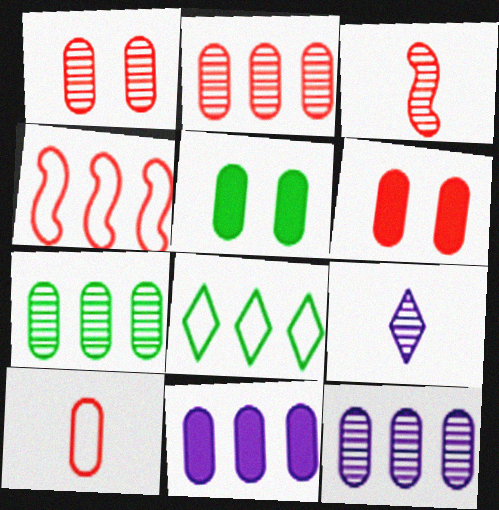[[2, 6, 10], 
[2, 7, 12], 
[4, 5, 9], 
[5, 10, 12]]